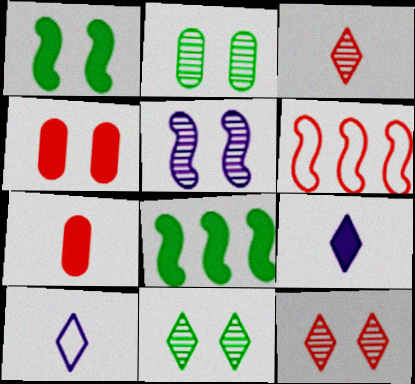[[2, 5, 12], 
[2, 6, 9], 
[3, 4, 6], 
[4, 8, 9], 
[6, 7, 12]]